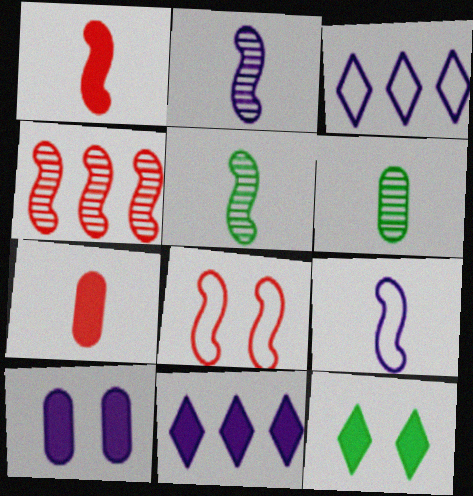[[1, 4, 8], 
[1, 5, 9], 
[2, 3, 10], 
[6, 8, 11]]